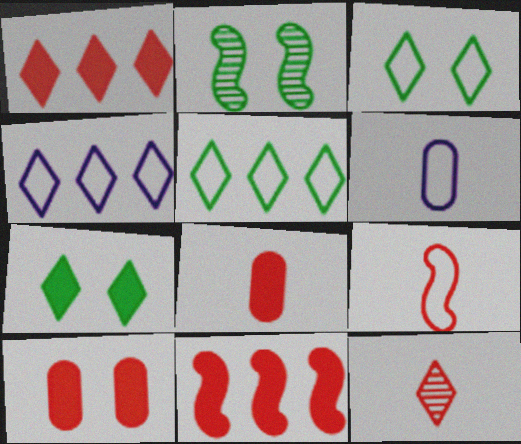[[1, 2, 6], 
[2, 4, 8], 
[4, 7, 12], 
[8, 9, 12]]